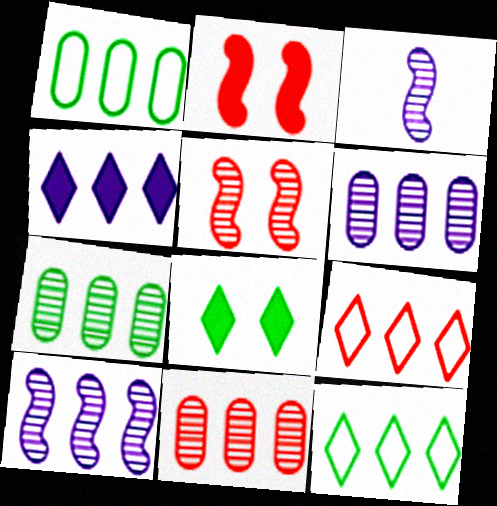[[6, 7, 11]]